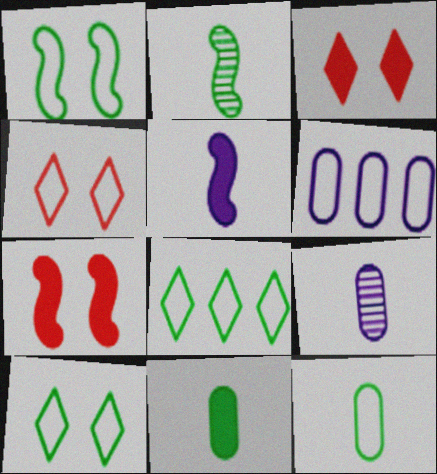[[1, 8, 12], 
[2, 3, 6], 
[7, 8, 9]]